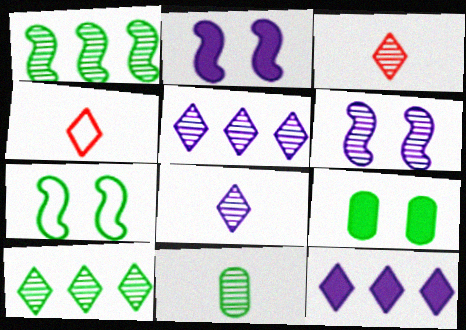[]